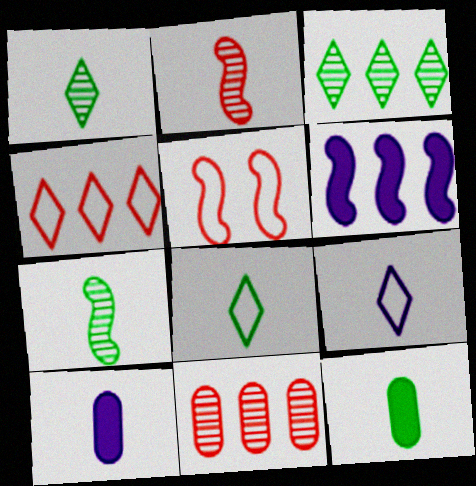[[2, 8, 10], 
[2, 9, 12], 
[3, 5, 10], 
[5, 6, 7], 
[7, 8, 12]]